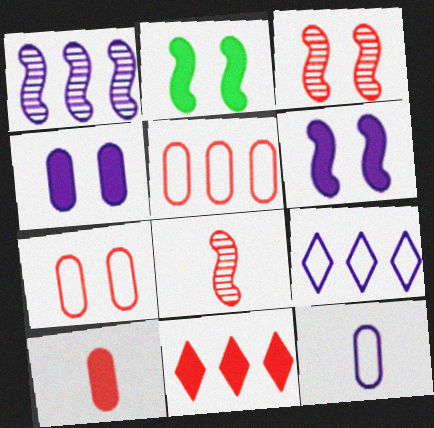[[7, 8, 11]]